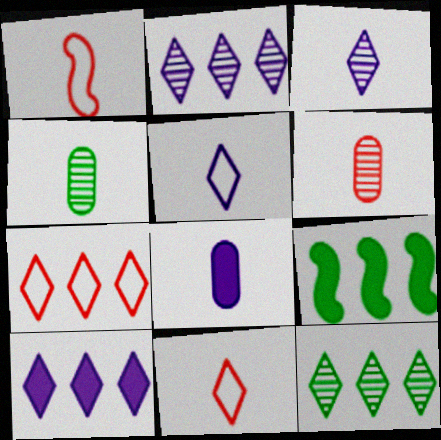[[7, 10, 12]]